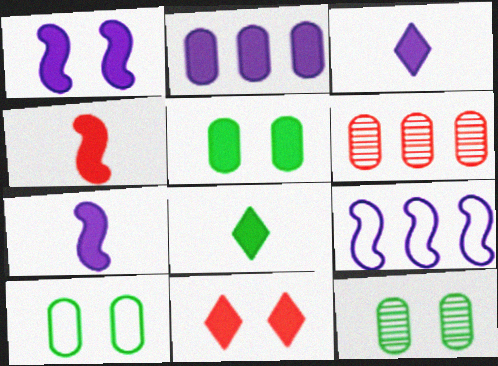[[1, 2, 3], 
[1, 5, 11], 
[5, 10, 12]]